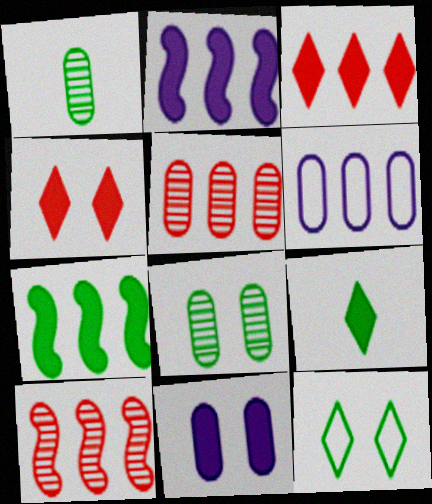[[1, 7, 12]]